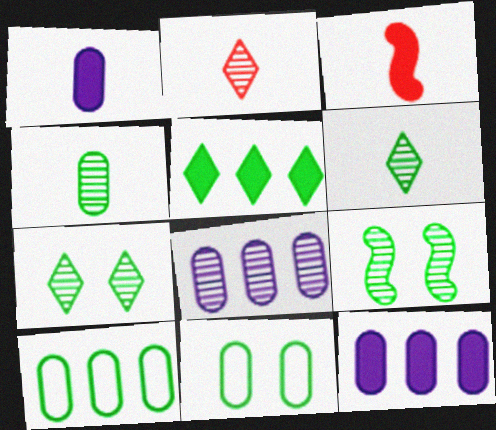[[2, 8, 9]]